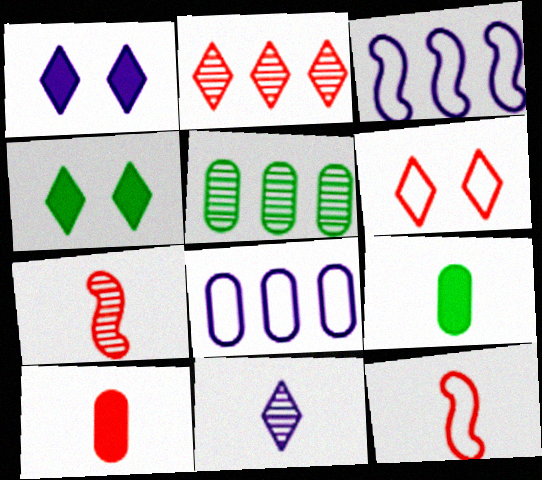[[1, 5, 12], 
[4, 7, 8], 
[9, 11, 12]]